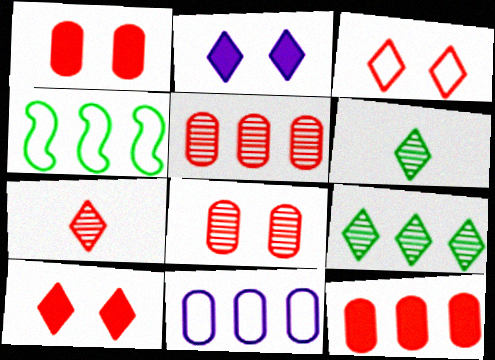[]